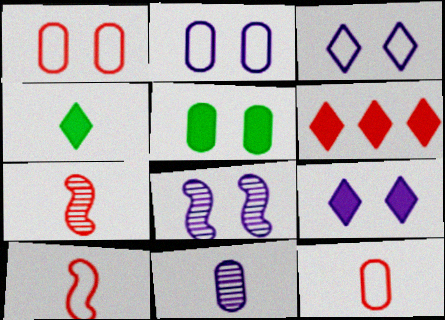[[1, 6, 7], 
[2, 8, 9], 
[4, 6, 9], 
[4, 10, 11]]